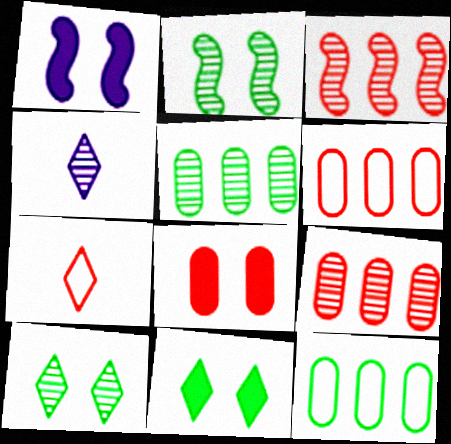[[1, 5, 7], 
[1, 8, 11], 
[2, 4, 9], 
[3, 7, 8]]